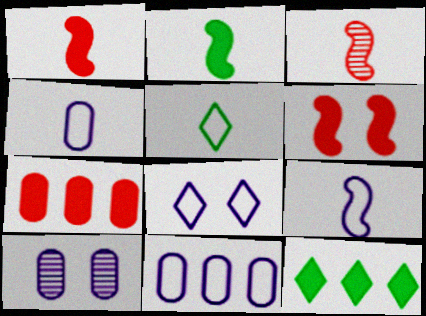[[2, 3, 9], 
[8, 9, 11]]